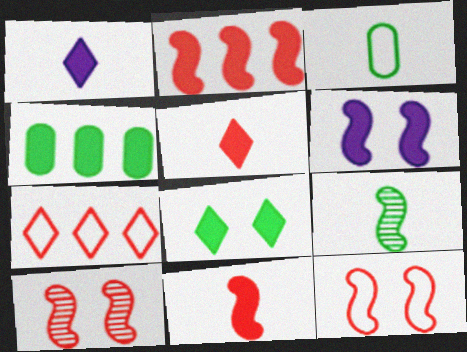[[4, 5, 6]]